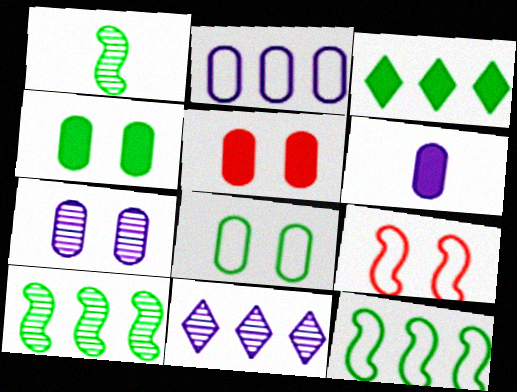[[1, 3, 8], 
[2, 6, 7], 
[5, 7, 8]]